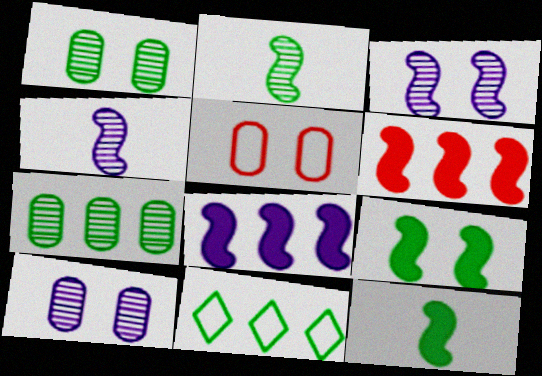[[1, 11, 12]]